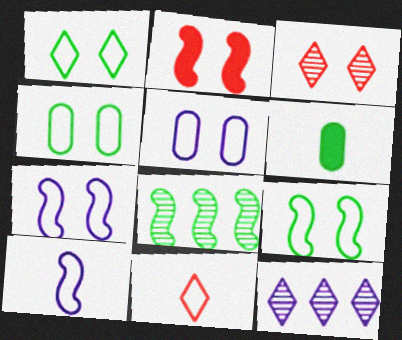[[1, 4, 9], 
[1, 6, 8], 
[2, 8, 10]]